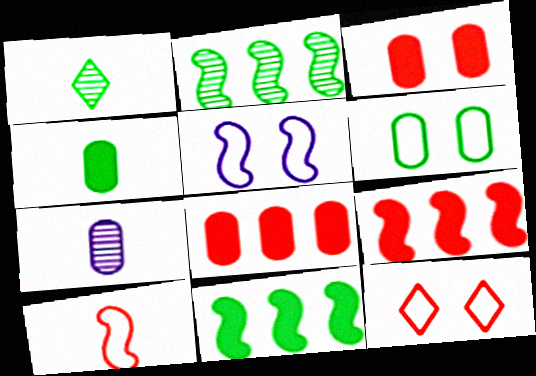[[1, 5, 8], 
[1, 6, 11], 
[5, 6, 12], 
[6, 7, 8], 
[7, 11, 12]]